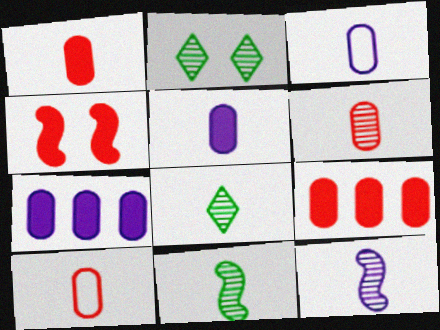[[1, 6, 10], 
[6, 8, 12]]